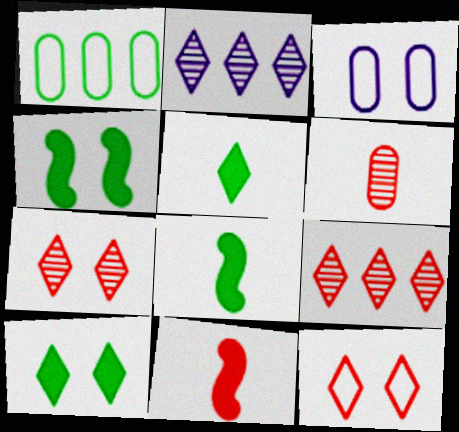[[2, 5, 12], 
[3, 4, 7], 
[3, 8, 9]]